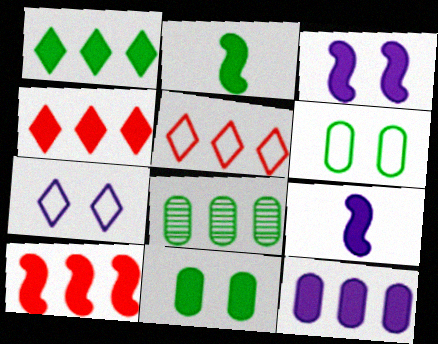[[1, 2, 11], 
[1, 10, 12], 
[2, 3, 10], 
[4, 9, 11]]